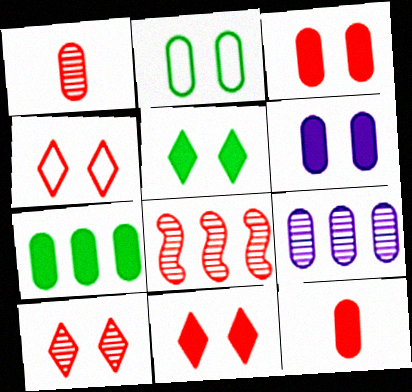[[1, 8, 10], 
[2, 9, 12], 
[4, 8, 12], 
[4, 10, 11], 
[6, 7, 12]]